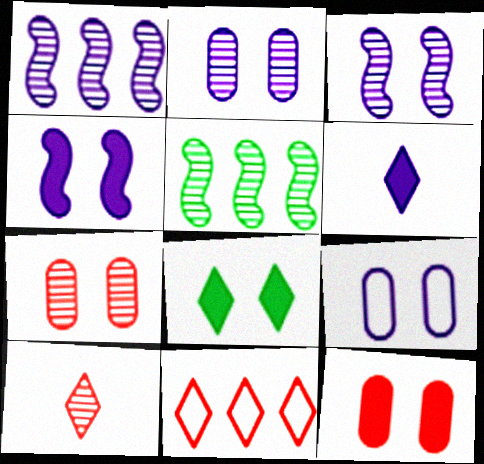[[1, 6, 9], 
[2, 5, 10], 
[4, 8, 12]]